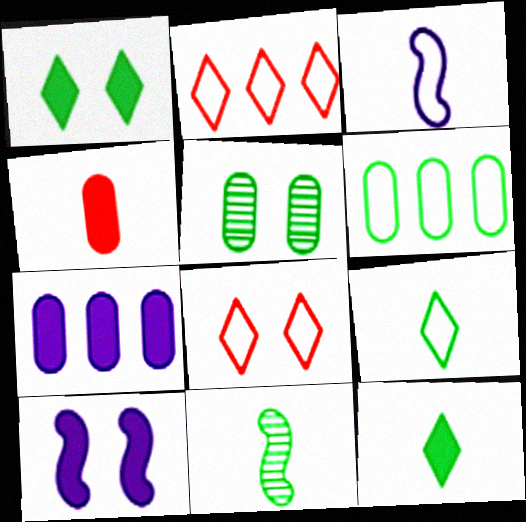[[1, 6, 11], 
[3, 6, 8], 
[5, 8, 10], 
[7, 8, 11]]